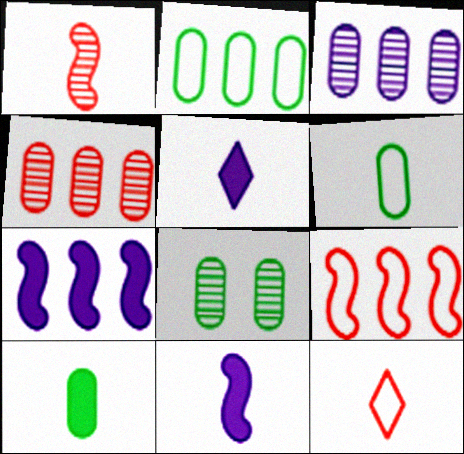[[1, 5, 6], 
[2, 8, 10], 
[5, 8, 9], 
[7, 8, 12]]